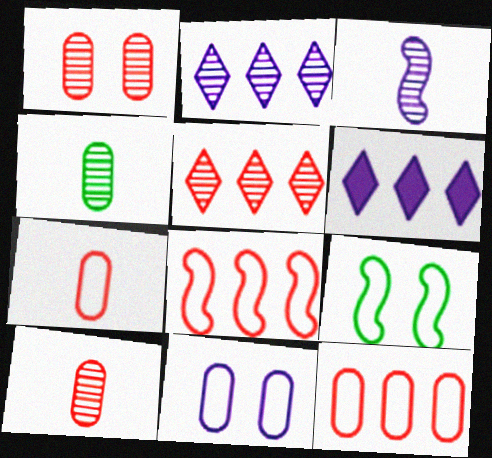[[3, 6, 11], 
[6, 9, 10]]